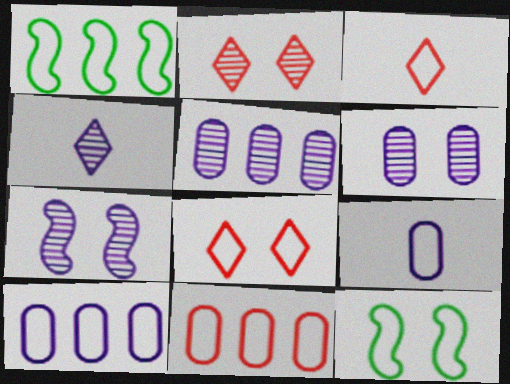[[1, 8, 9], 
[3, 10, 12], 
[4, 5, 7]]